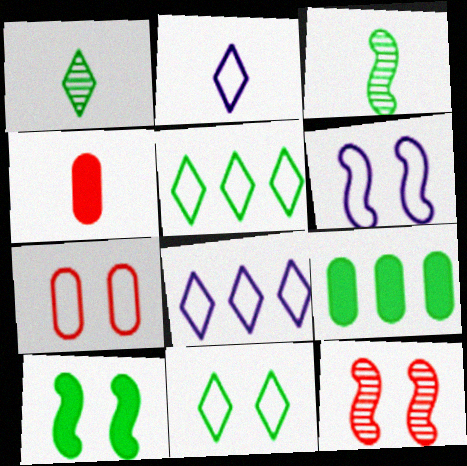[[2, 3, 4], 
[2, 9, 12], 
[3, 9, 11], 
[6, 7, 11], 
[6, 10, 12]]